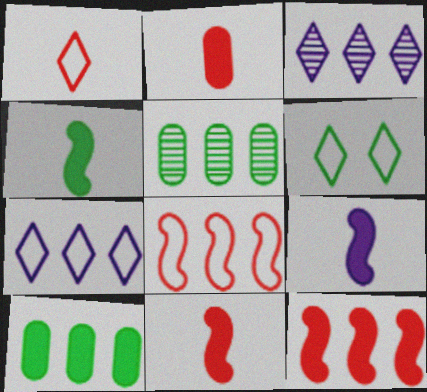[[1, 6, 7], 
[3, 8, 10], 
[4, 5, 6], 
[4, 9, 11], 
[5, 7, 12]]